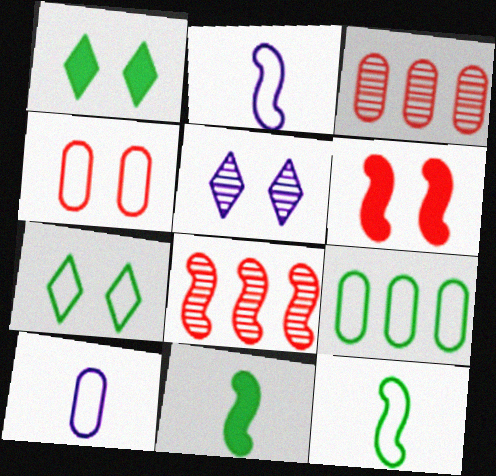[[1, 2, 3], 
[1, 8, 10], 
[4, 9, 10], 
[7, 9, 12]]